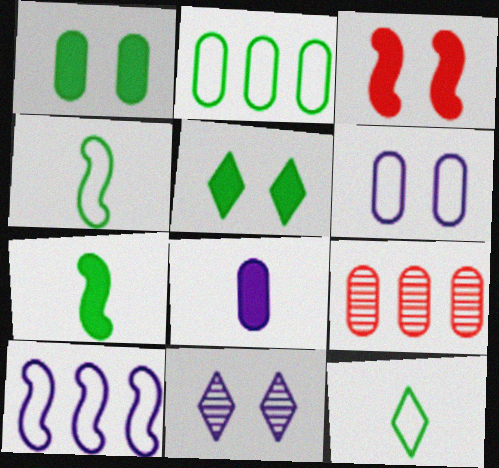[[8, 10, 11]]